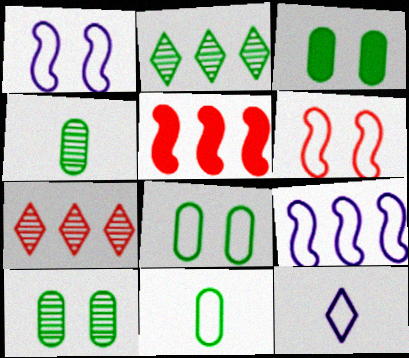[[3, 8, 10], 
[5, 10, 12]]